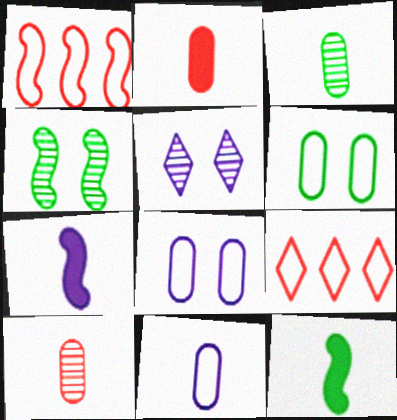[[1, 4, 7], 
[2, 3, 11]]